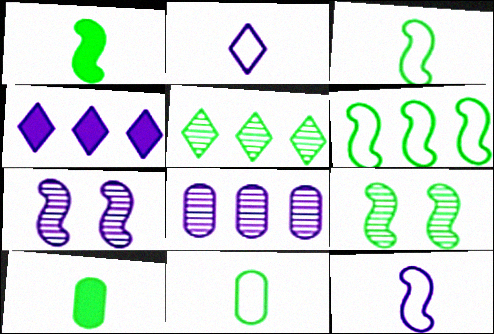[[1, 6, 9]]